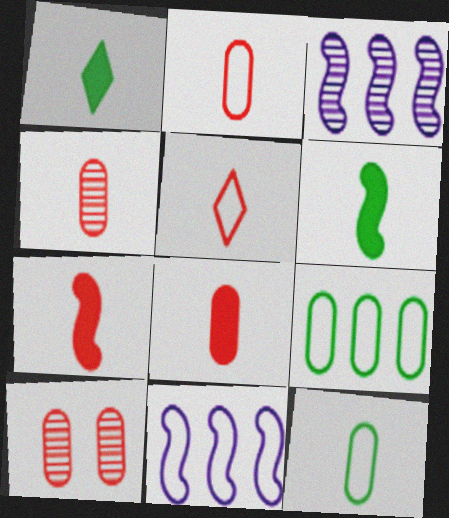[[1, 10, 11], 
[2, 4, 8], 
[4, 5, 7]]